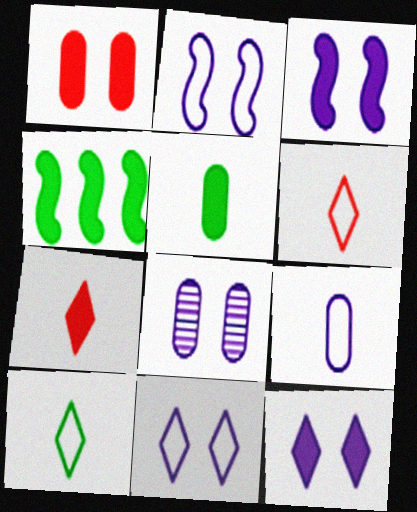[[2, 8, 12], 
[3, 8, 11], 
[4, 6, 8]]